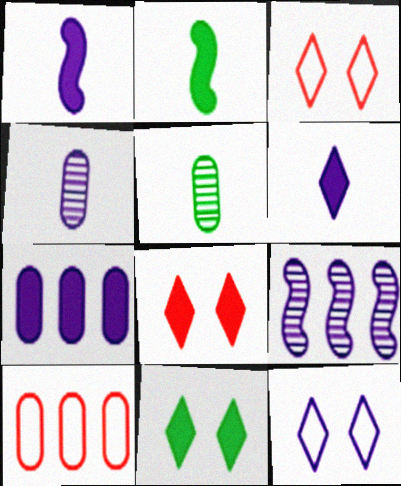[[2, 7, 8]]